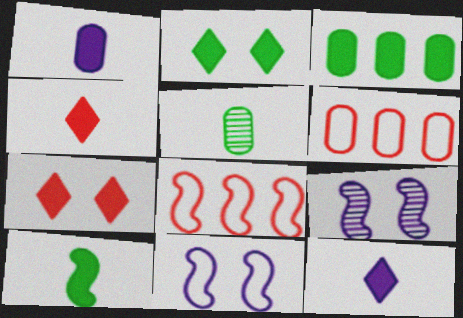[[1, 4, 10], 
[2, 3, 10], 
[8, 9, 10]]